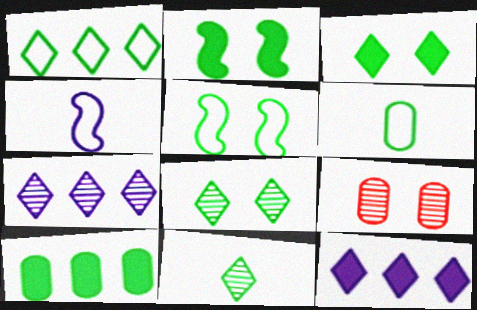[[1, 3, 11], 
[1, 5, 6], 
[5, 10, 11]]